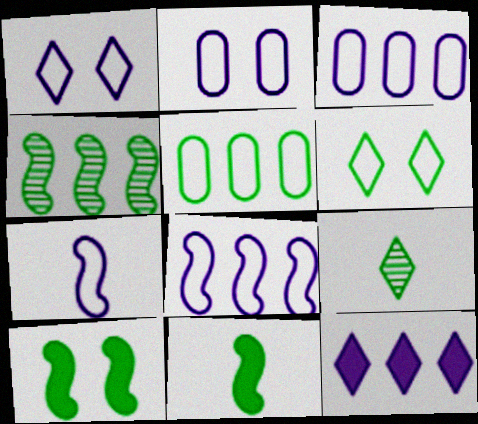[[1, 3, 7], 
[5, 9, 10]]